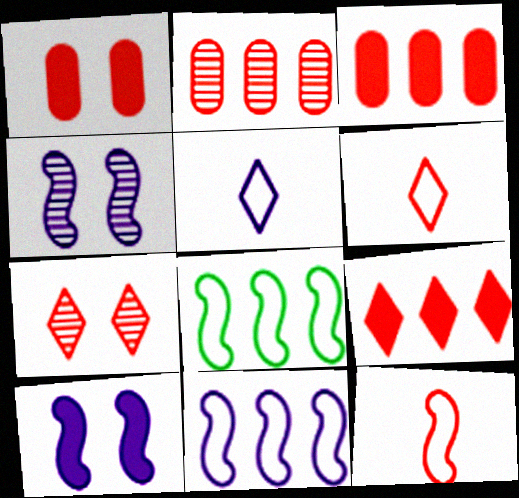[[3, 7, 12], 
[6, 7, 9]]